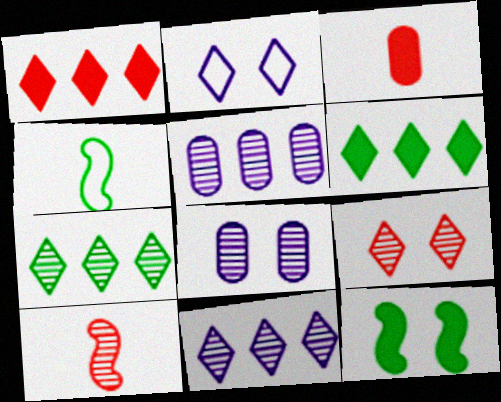[[1, 4, 8], 
[7, 8, 10]]